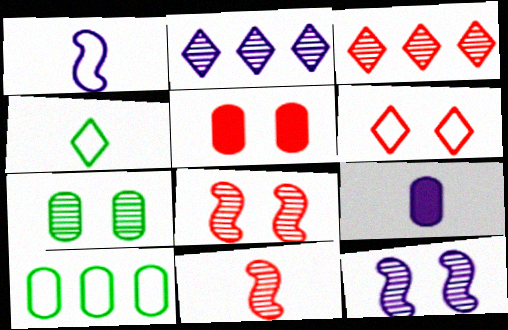[[1, 6, 10], 
[2, 7, 11], 
[4, 9, 11], 
[5, 6, 8]]